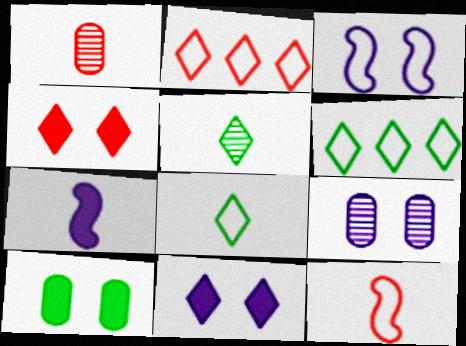[[1, 7, 8], 
[2, 5, 11], 
[3, 9, 11]]